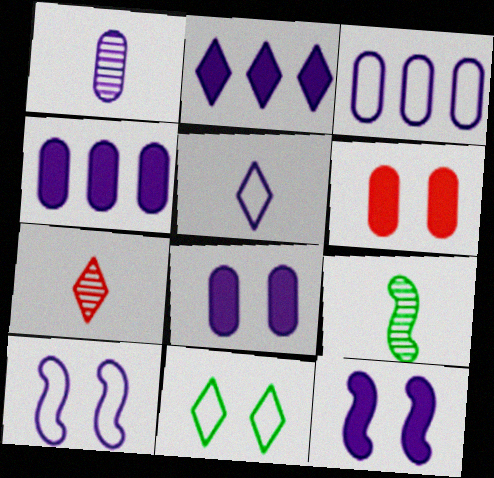[[1, 2, 10], 
[1, 3, 8], 
[1, 7, 9], 
[2, 7, 11], 
[3, 5, 10]]